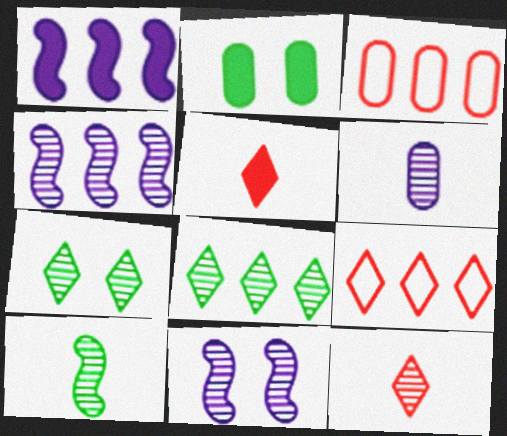[[1, 2, 5], 
[1, 3, 8], 
[2, 3, 6], 
[6, 10, 12]]